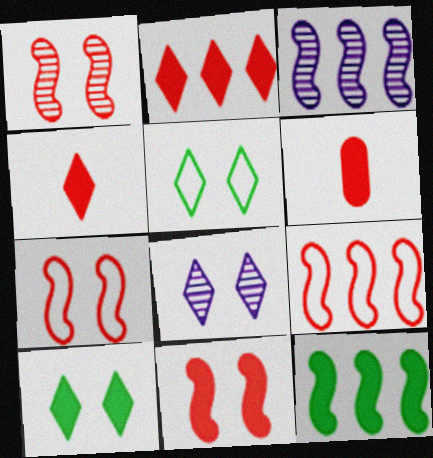[[1, 7, 11], 
[2, 6, 11], 
[3, 5, 6], 
[3, 9, 12]]